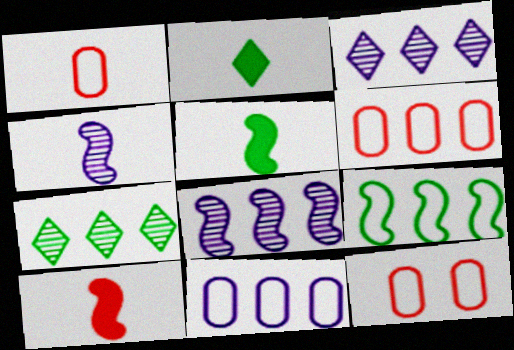[[1, 2, 4], 
[1, 6, 12], 
[2, 8, 12], 
[3, 5, 12]]